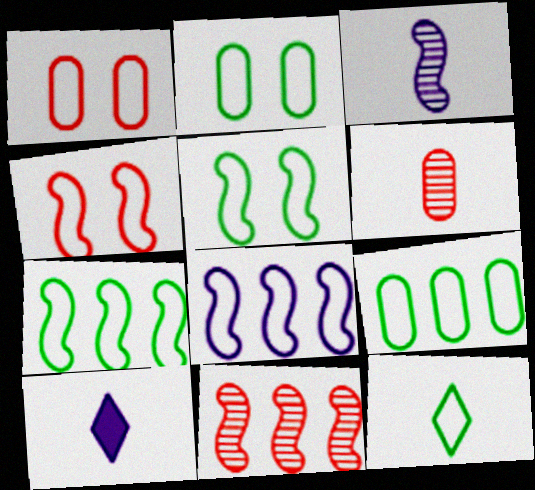[[1, 8, 12], 
[2, 7, 12], 
[2, 10, 11], 
[5, 9, 12]]